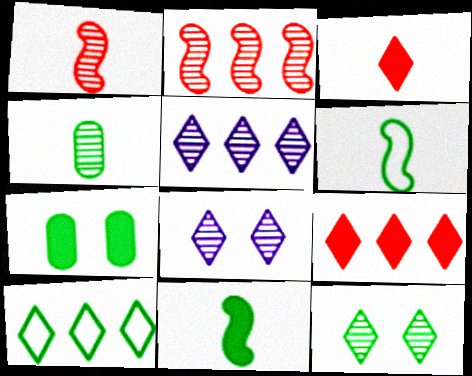[[2, 4, 8], 
[3, 8, 10], 
[5, 9, 10]]